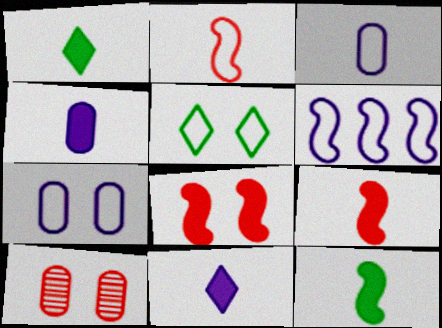[[1, 4, 9], 
[1, 6, 10]]